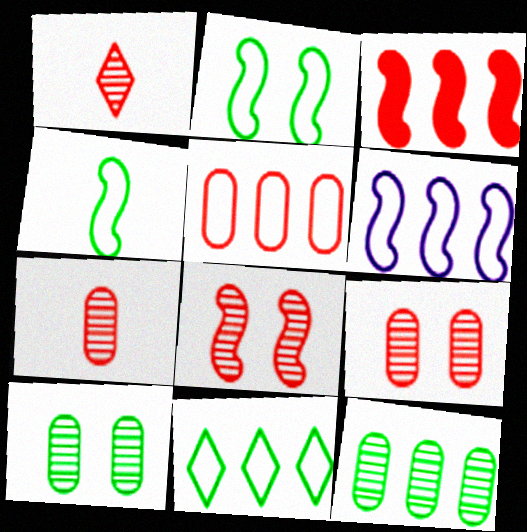[[5, 6, 11]]